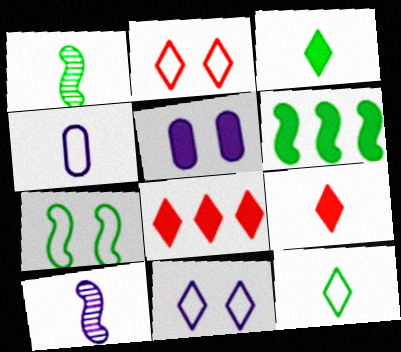[[1, 4, 9], 
[1, 6, 7], 
[5, 6, 9]]